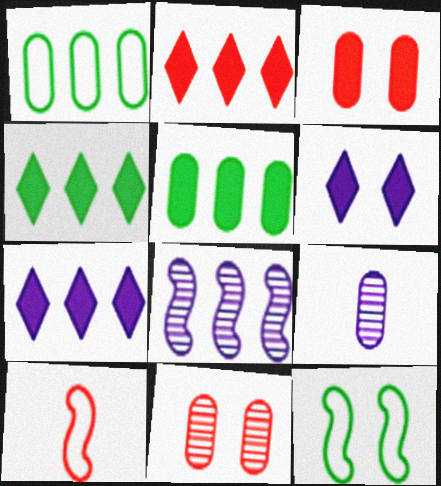[[1, 2, 8], 
[1, 3, 9], 
[2, 4, 7], 
[2, 9, 12], 
[2, 10, 11], 
[6, 11, 12]]